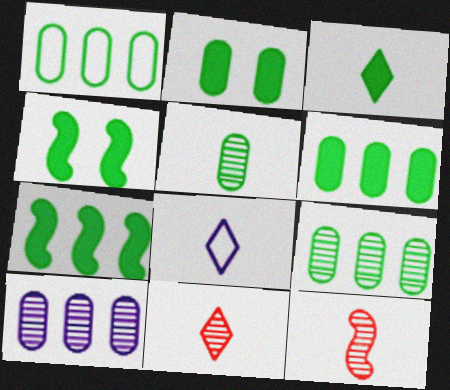[[1, 2, 5], 
[1, 6, 9], 
[2, 3, 7], 
[3, 4, 6], 
[3, 8, 11]]